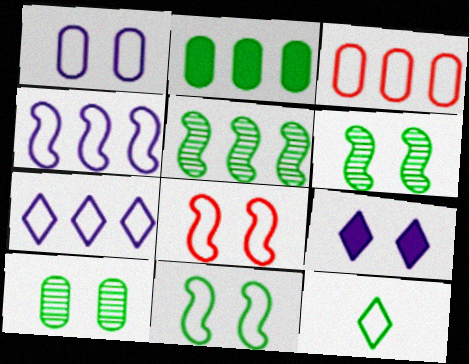[[2, 6, 12], 
[8, 9, 10]]